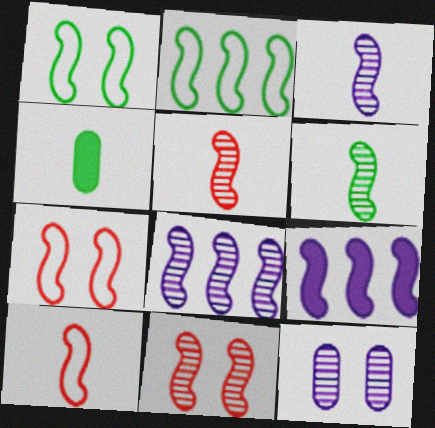[[1, 5, 9], 
[3, 5, 6], 
[6, 7, 9], 
[6, 8, 11]]